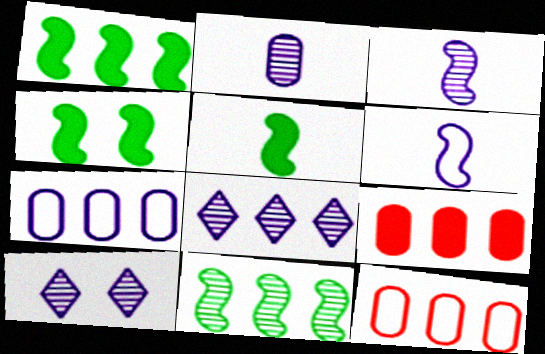[[1, 4, 5], 
[1, 8, 12], 
[5, 10, 12]]